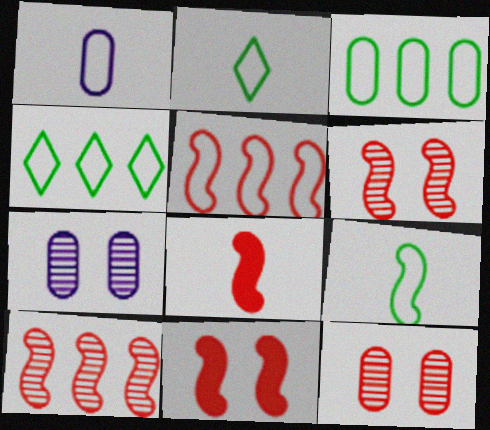[[4, 7, 8], 
[5, 6, 8]]